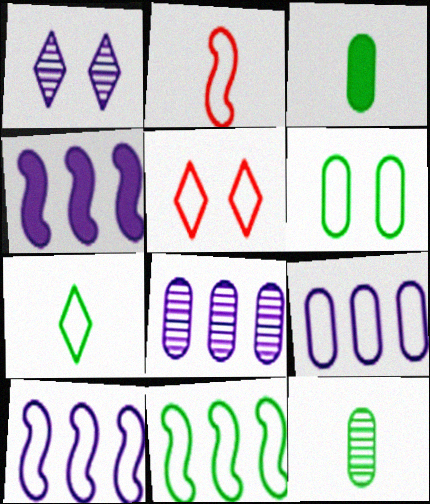[[4, 5, 12], 
[6, 7, 11]]